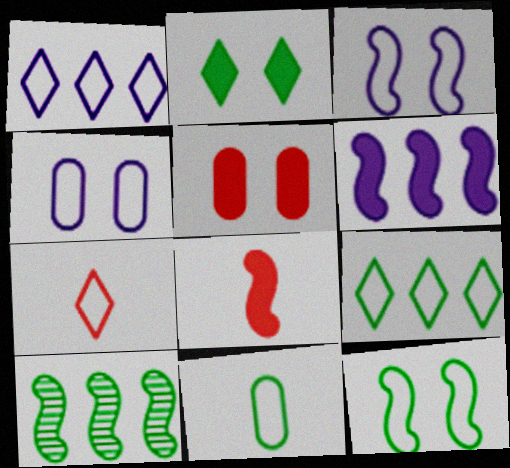[[2, 10, 11], 
[3, 8, 10], 
[9, 11, 12]]